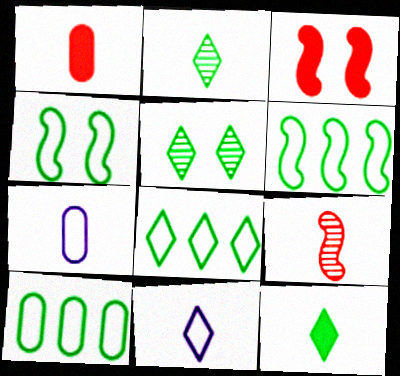[[5, 8, 12], 
[6, 8, 10], 
[7, 9, 12]]